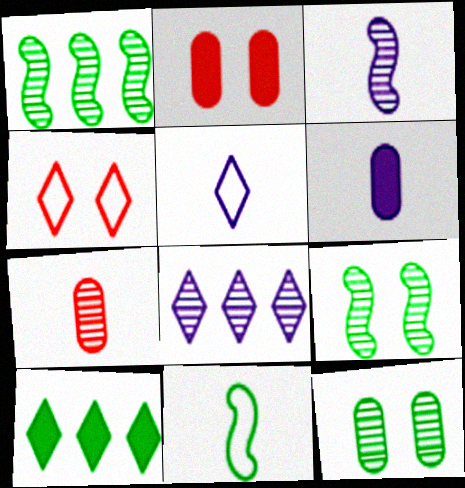[[1, 2, 5], 
[1, 4, 6], 
[2, 8, 11], 
[3, 5, 6], 
[7, 8, 9], 
[10, 11, 12]]